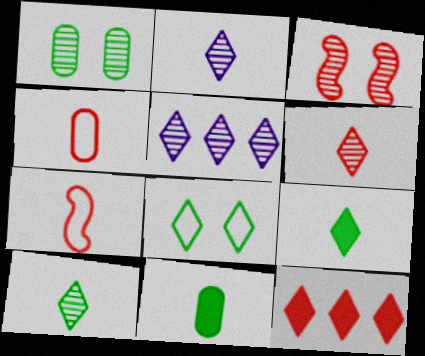[[2, 6, 10], 
[2, 7, 11], 
[2, 8, 12], 
[3, 4, 12]]